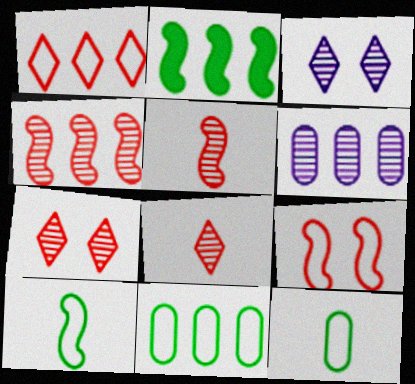[[1, 2, 6]]